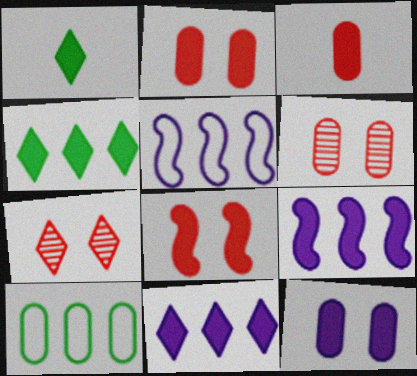[[1, 2, 9], 
[1, 5, 6]]